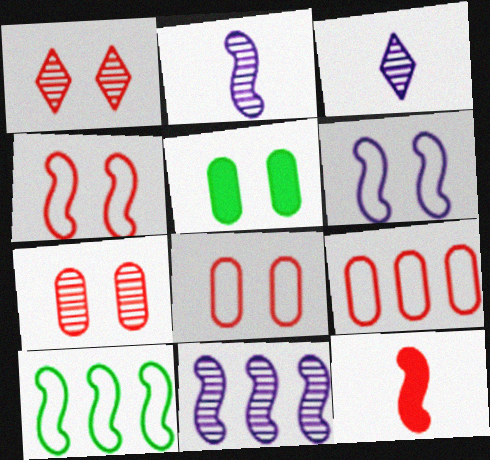[[1, 5, 6], 
[1, 9, 12]]